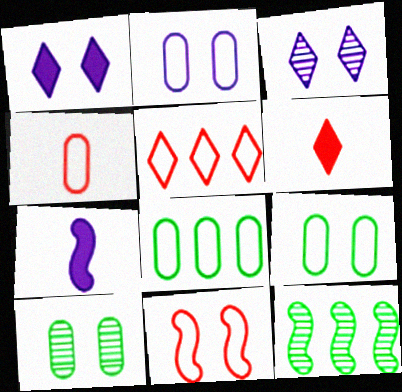[[1, 4, 12], 
[1, 10, 11], 
[2, 4, 8], 
[2, 6, 12], 
[4, 5, 11], 
[5, 7, 10], 
[7, 11, 12]]